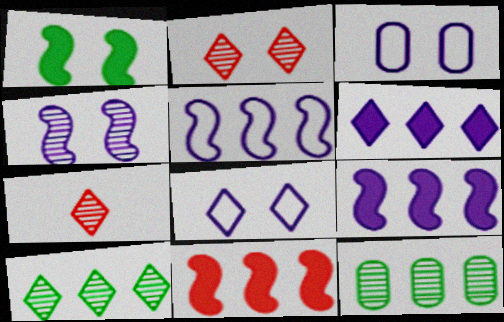[[1, 2, 3], 
[4, 7, 12]]